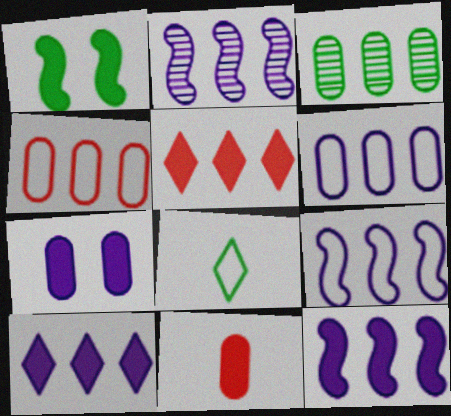[[1, 3, 8], 
[1, 10, 11], 
[2, 6, 10], 
[2, 9, 12], 
[3, 5, 9]]